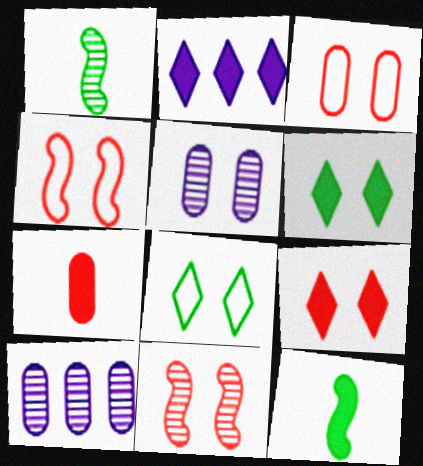[[1, 2, 3], 
[3, 9, 11], 
[4, 5, 6]]